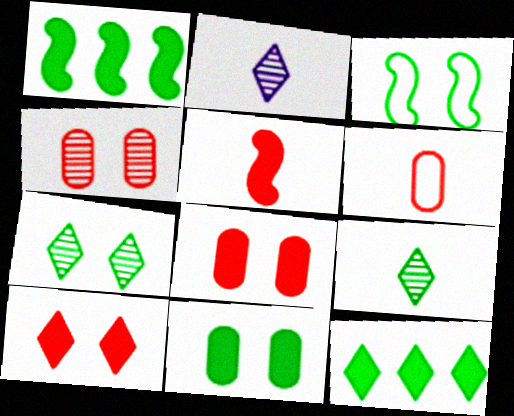[[3, 7, 11]]